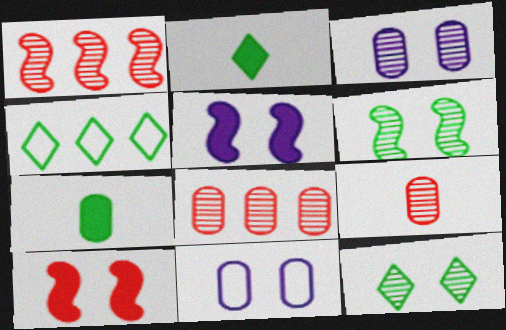[[1, 2, 11], 
[2, 4, 12], 
[4, 5, 9], 
[4, 6, 7], 
[7, 8, 11], 
[10, 11, 12]]